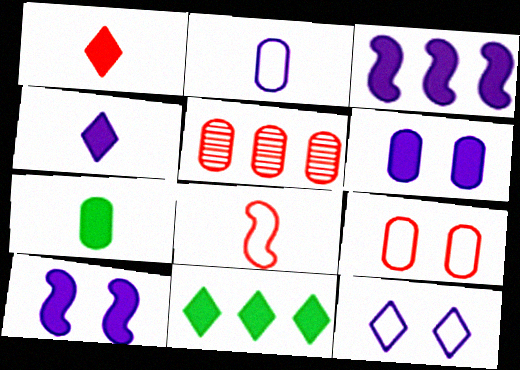[[3, 4, 6]]